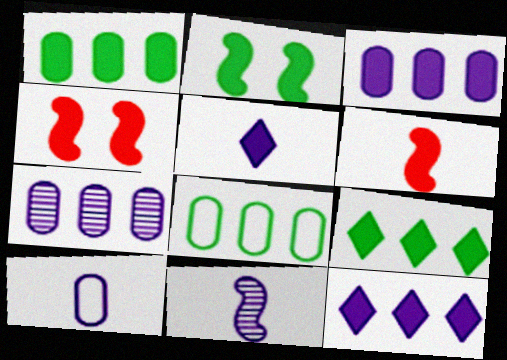[[1, 4, 5], 
[5, 10, 11]]